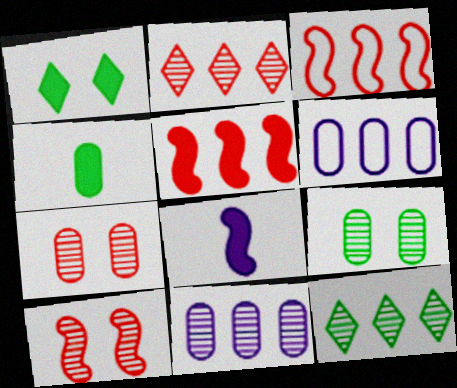[[4, 6, 7], 
[5, 6, 12]]